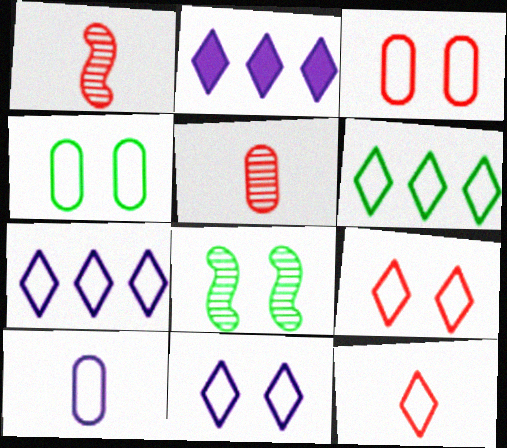[[1, 2, 4], 
[6, 11, 12]]